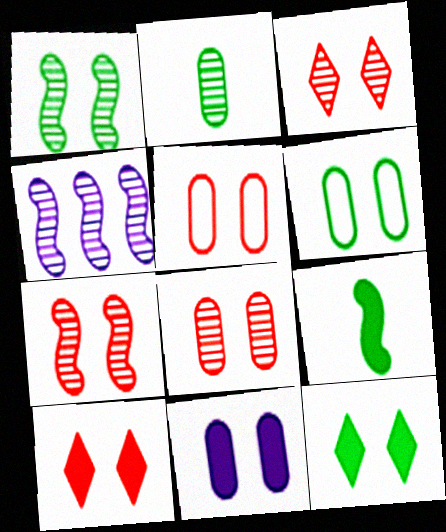[[1, 6, 12], 
[2, 3, 4], 
[3, 7, 8], 
[5, 7, 10], 
[6, 8, 11]]